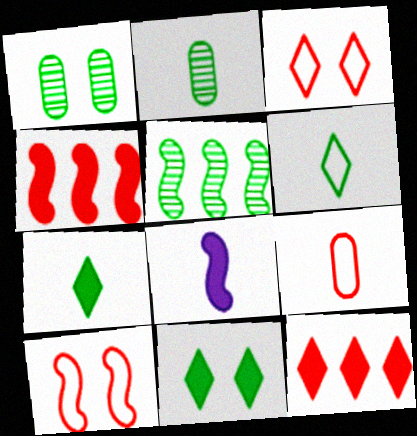[[5, 8, 10]]